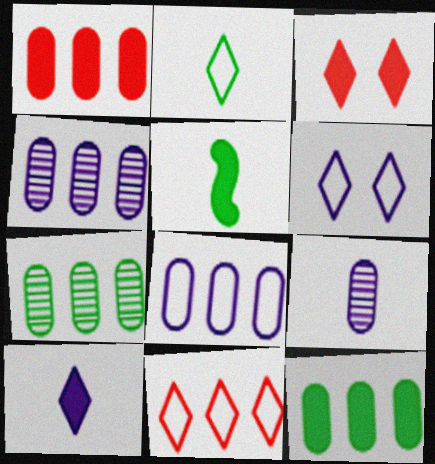[[1, 7, 8], 
[2, 6, 11]]